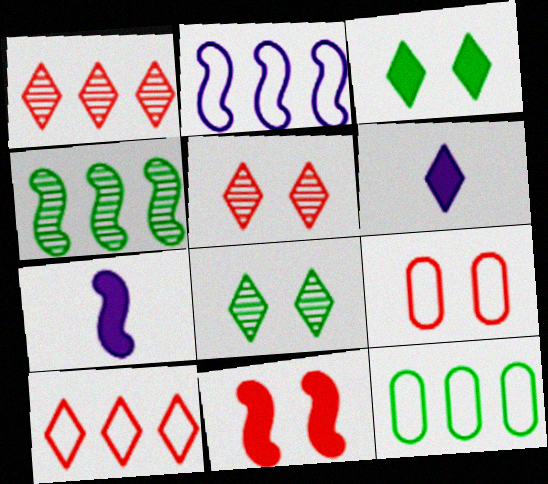[[2, 10, 12], 
[4, 6, 9], 
[5, 7, 12], 
[5, 9, 11], 
[6, 8, 10]]